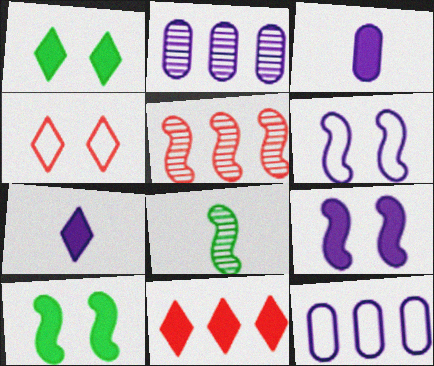[[1, 7, 11], 
[2, 6, 7], 
[3, 10, 11]]